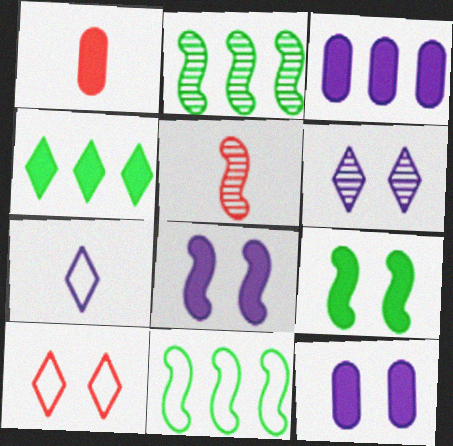[[1, 4, 8], 
[1, 6, 11], 
[5, 8, 11]]